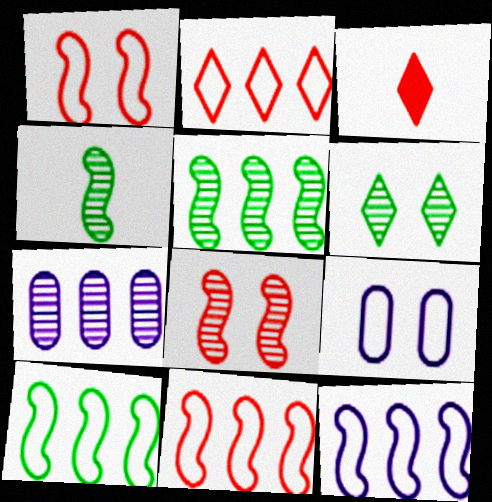[[3, 5, 9], 
[10, 11, 12]]